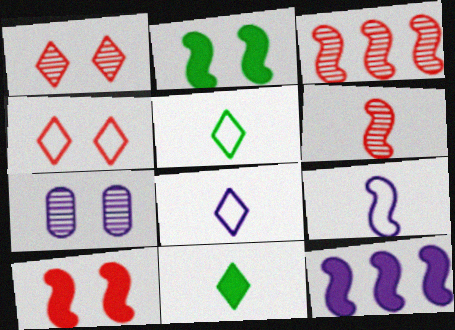[[2, 3, 9], 
[2, 4, 7], 
[7, 8, 12]]